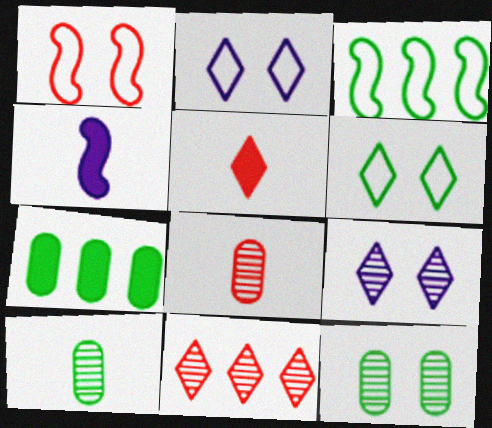[]